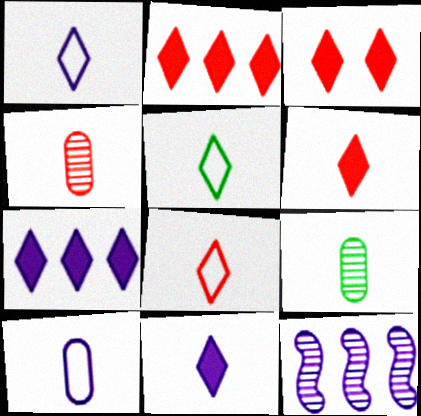[[1, 5, 8], 
[2, 3, 6]]